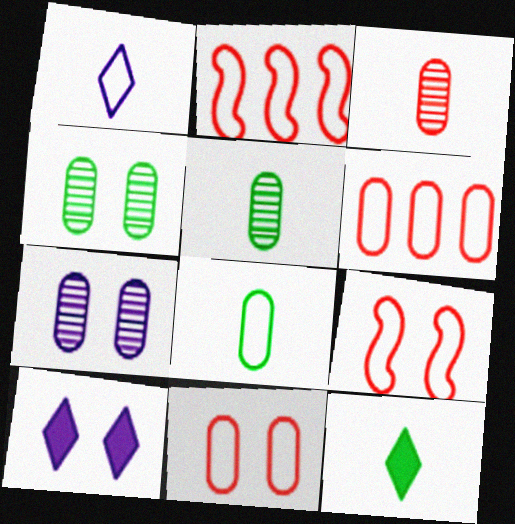[[2, 5, 10], 
[2, 7, 12], 
[4, 9, 10]]